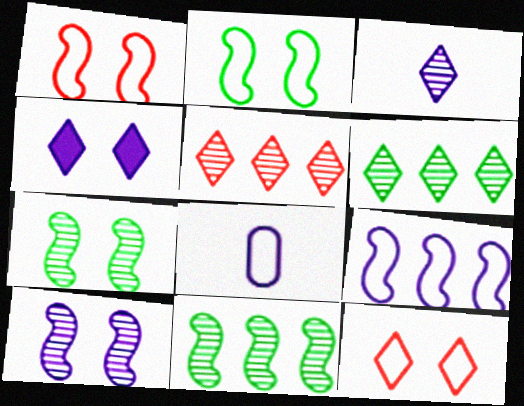[]